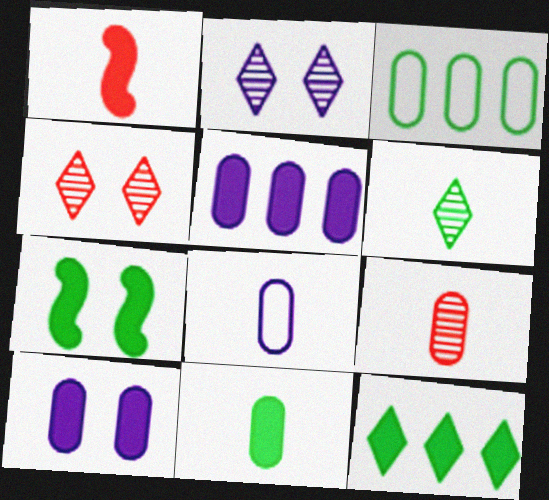[[1, 2, 3], 
[1, 6, 8], 
[1, 10, 12], 
[3, 6, 7], 
[3, 9, 10], 
[7, 11, 12], 
[8, 9, 11]]